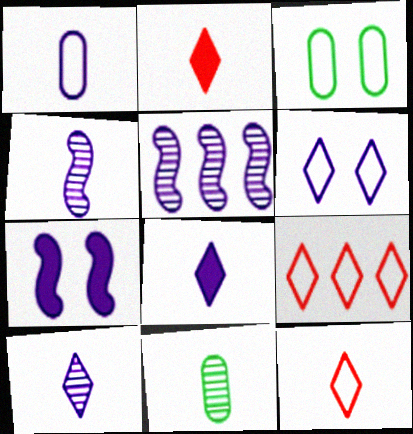[[1, 4, 8], 
[2, 3, 5], 
[7, 9, 11]]